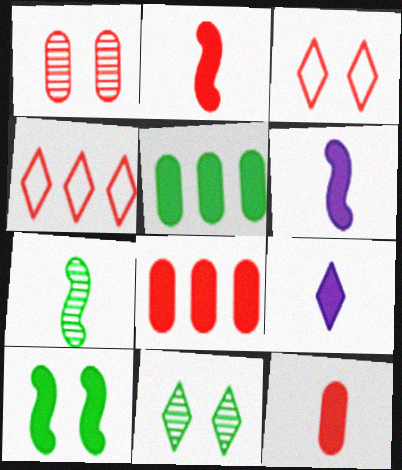[[1, 2, 4], 
[4, 9, 11], 
[8, 9, 10]]